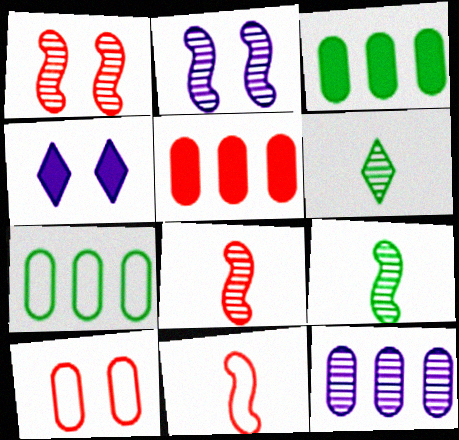[[1, 6, 12], 
[4, 7, 8], 
[5, 7, 12]]